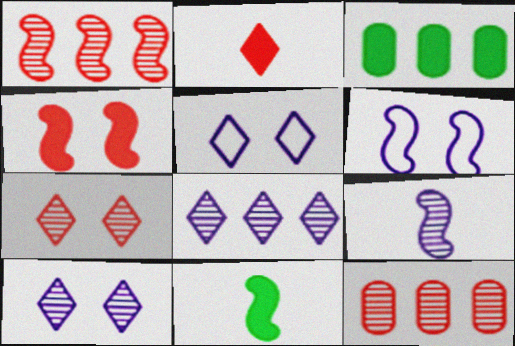[[1, 6, 11], 
[5, 11, 12]]